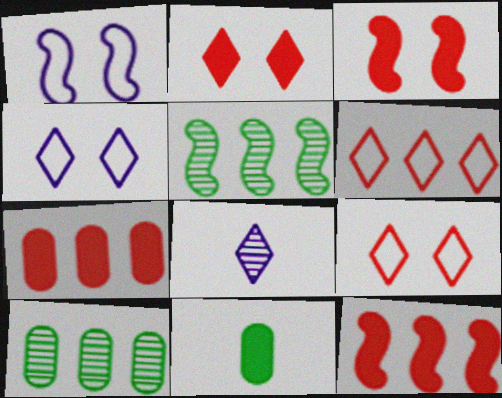[]